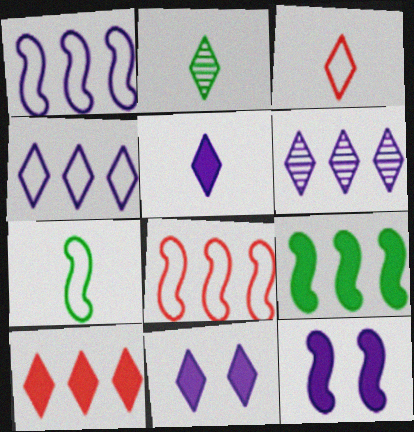[[2, 3, 5]]